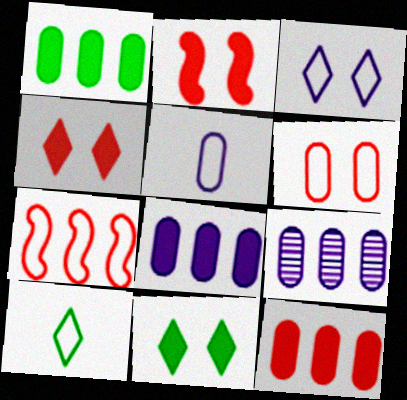[[1, 8, 12], 
[2, 9, 10]]